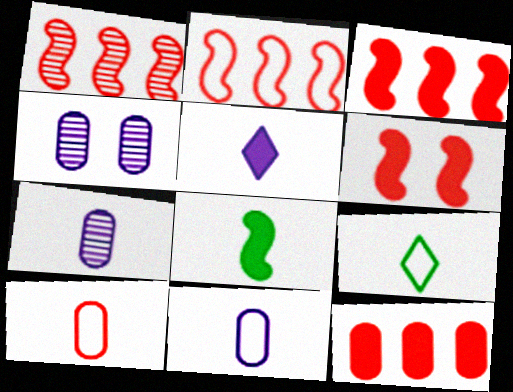[[1, 2, 3], 
[3, 4, 9]]